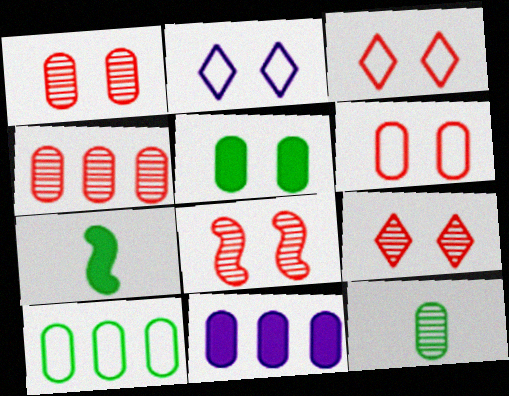[[1, 8, 9], 
[2, 4, 7], 
[2, 5, 8], 
[4, 10, 11], 
[5, 10, 12], 
[6, 11, 12]]